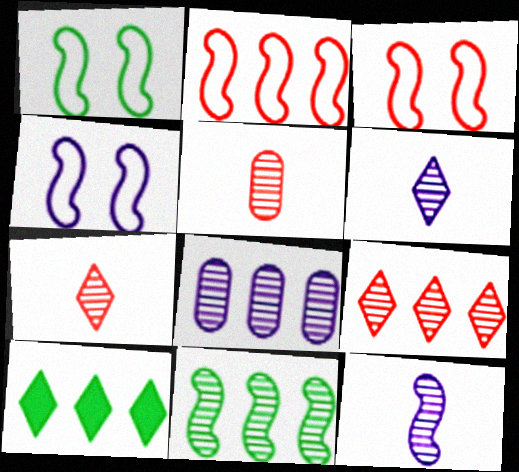[[1, 3, 4], 
[2, 8, 10], 
[4, 5, 10], 
[8, 9, 11]]